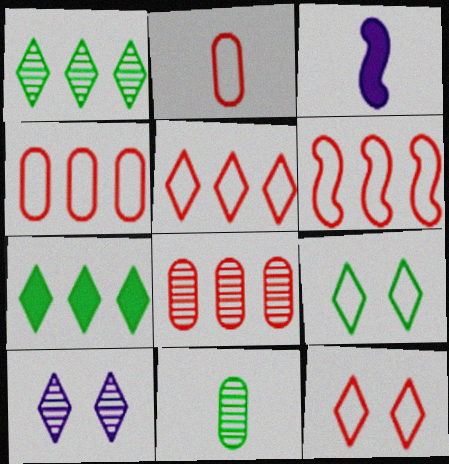[[2, 6, 12], 
[3, 8, 9], 
[4, 5, 6]]